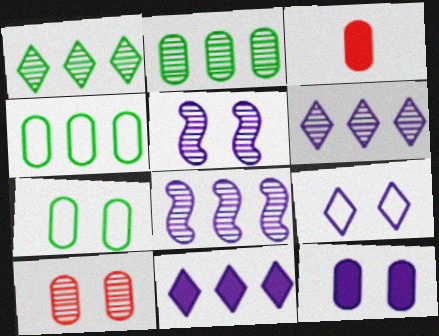[[5, 9, 12], 
[7, 10, 12]]